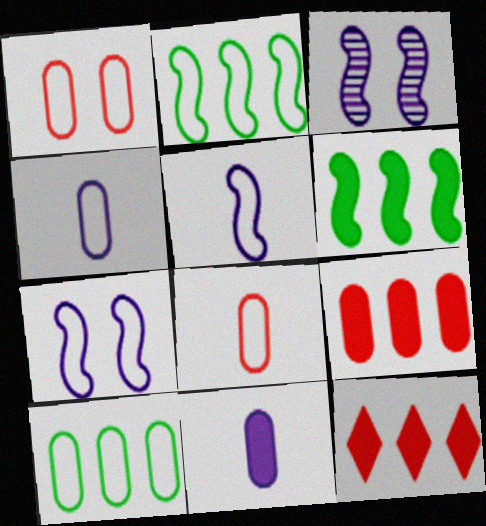[[1, 4, 10]]